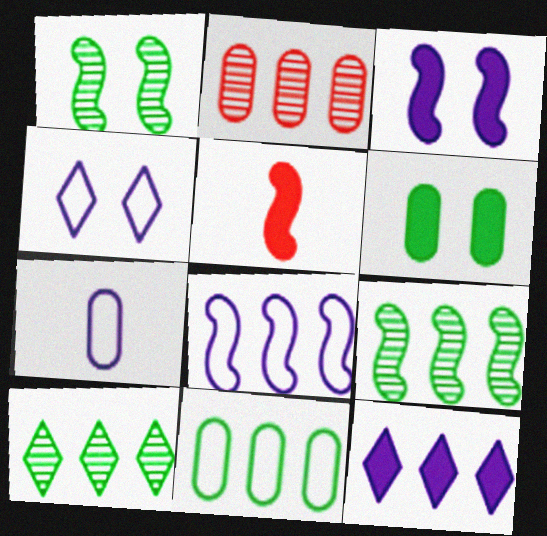[[1, 5, 8], 
[2, 6, 7], 
[4, 7, 8], 
[5, 6, 12]]